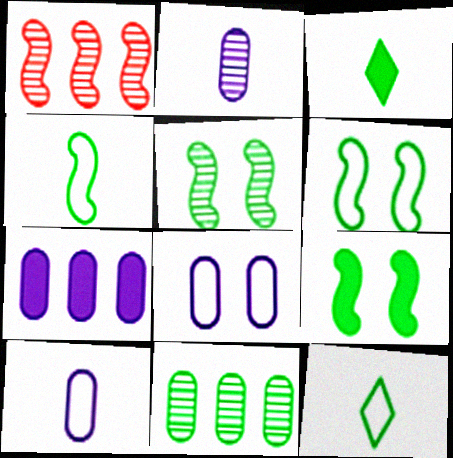[[1, 3, 8], 
[2, 7, 8], 
[3, 6, 11], 
[5, 6, 9], 
[9, 11, 12]]